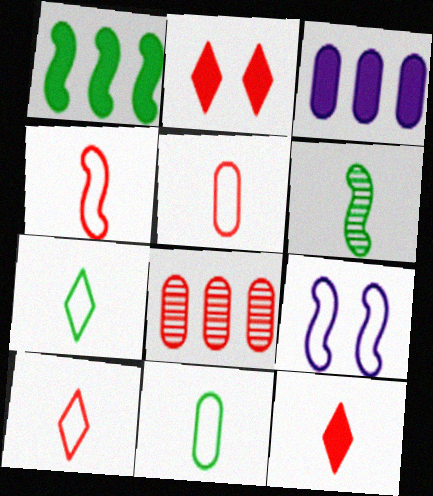[[2, 4, 8], 
[4, 5, 10]]